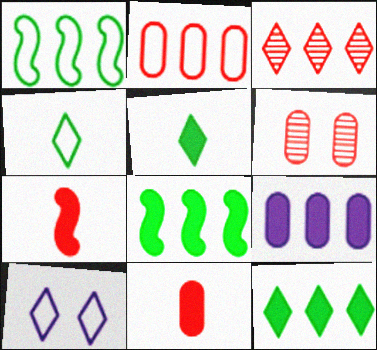[[1, 3, 9], 
[2, 6, 11], 
[3, 5, 10]]